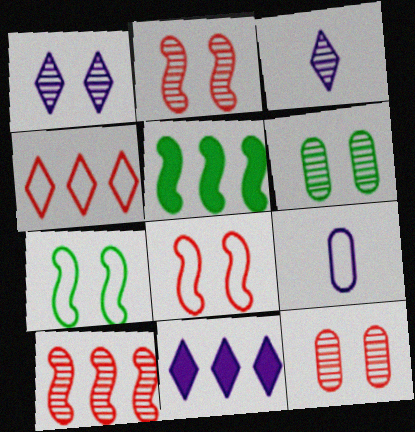[[1, 2, 6], 
[3, 6, 10], 
[4, 7, 9]]